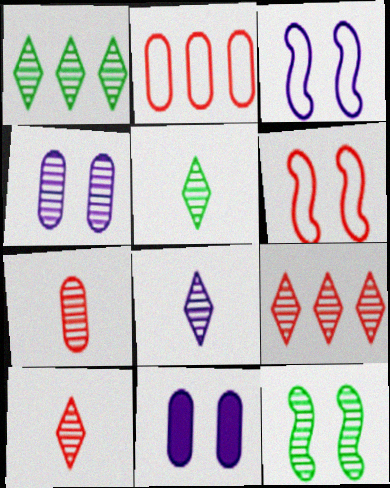[[5, 8, 10]]